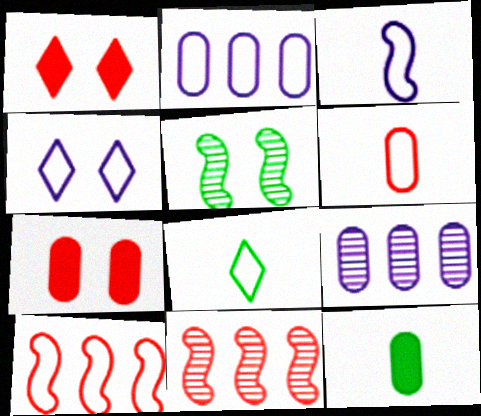[[1, 6, 11], 
[2, 3, 4], 
[3, 6, 8], 
[4, 5, 7], 
[4, 11, 12]]